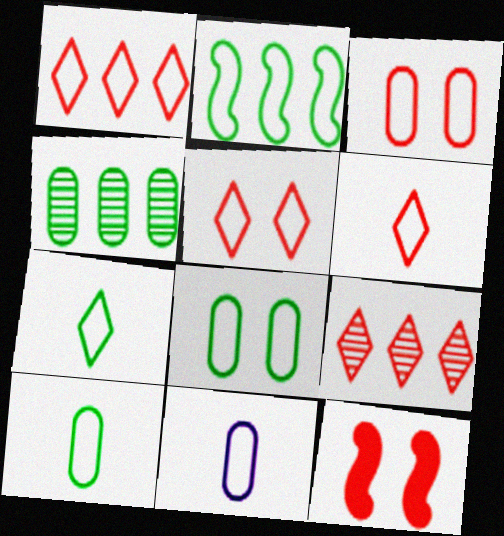[[1, 5, 6], 
[2, 5, 11], 
[2, 7, 8]]